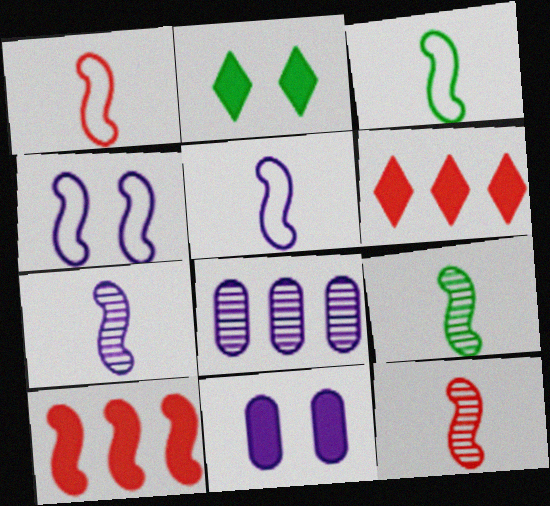[[1, 2, 8], 
[1, 3, 5], 
[4, 9, 10], 
[7, 9, 12]]